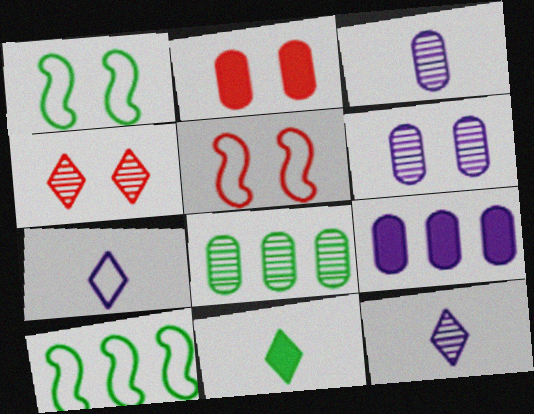[[1, 8, 11], 
[2, 4, 5], 
[2, 10, 12]]